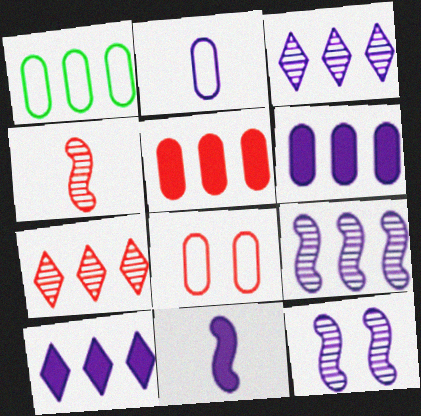[[1, 2, 8], 
[2, 10, 12]]